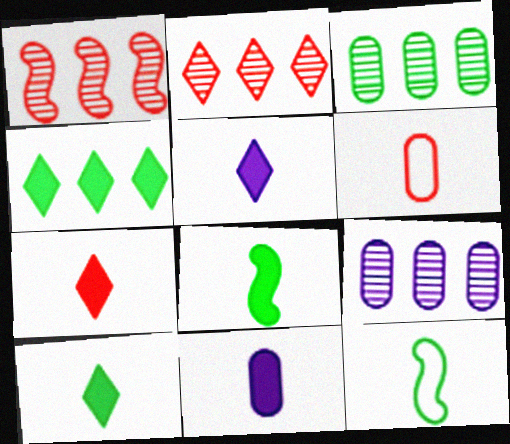[[5, 7, 10], 
[7, 8, 11]]